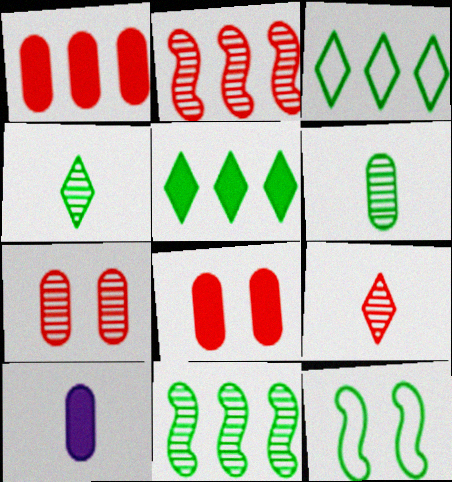[[2, 7, 9], 
[5, 6, 12]]